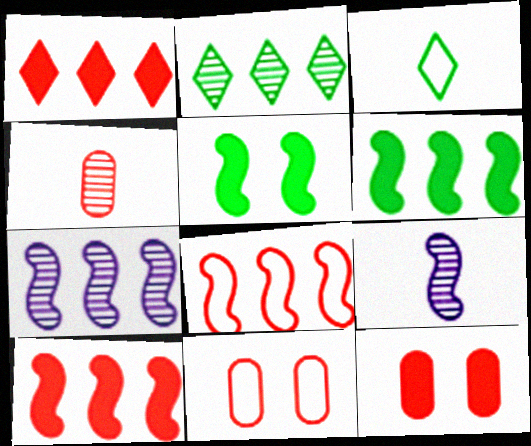[[3, 7, 12], 
[5, 8, 9], 
[6, 7, 8]]